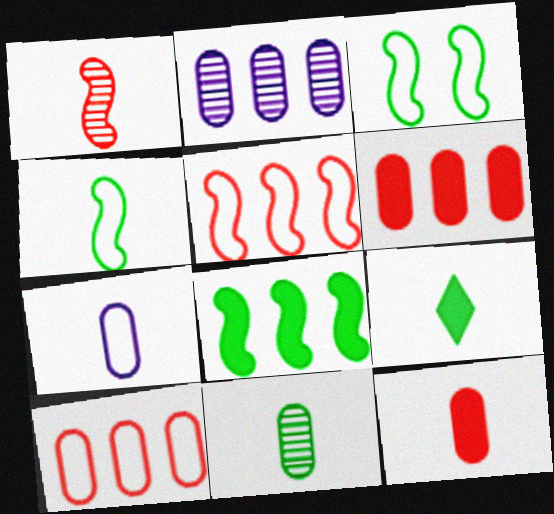[[1, 7, 9], 
[4, 9, 11], 
[7, 11, 12]]